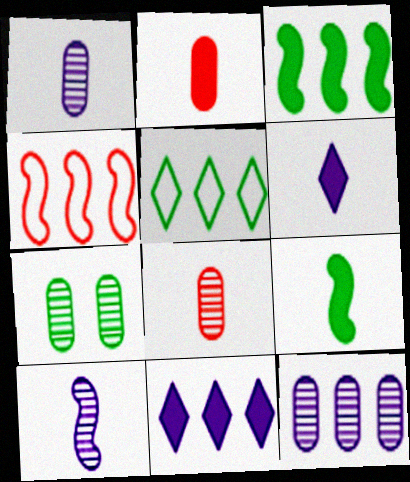[[2, 6, 9], 
[4, 6, 7], 
[5, 7, 9], 
[7, 8, 12]]